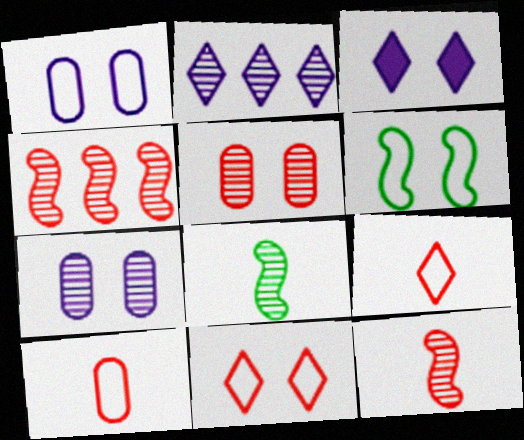[[1, 6, 11], 
[2, 5, 8], 
[3, 5, 6]]